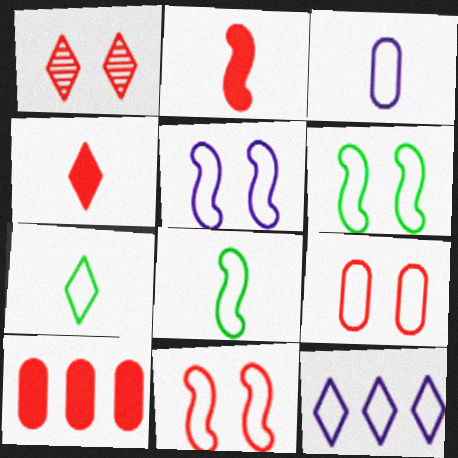[[3, 5, 12], 
[5, 6, 11], 
[8, 9, 12]]